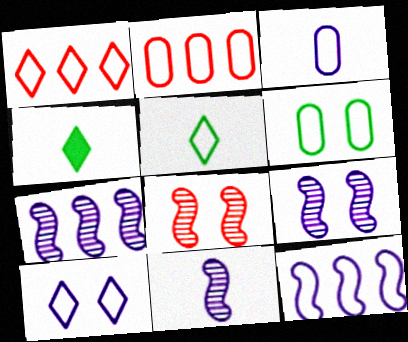[[1, 5, 10], 
[2, 3, 6], 
[2, 4, 9], 
[3, 10, 12], 
[7, 9, 11]]